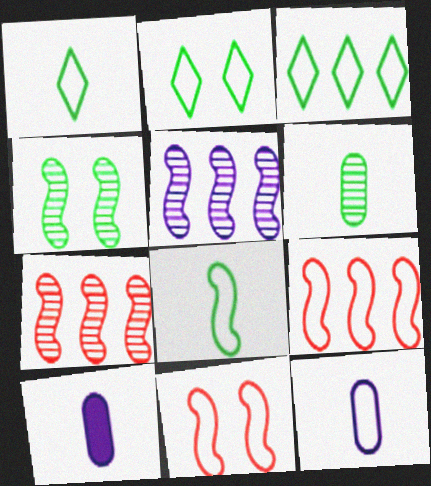[[1, 2, 3], 
[2, 7, 10], 
[2, 9, 12], 
[3, 11, 12]]